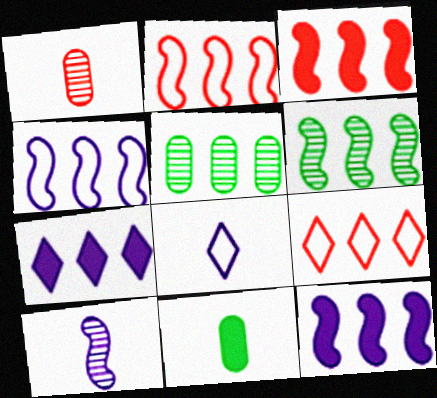[[2, 5, 7], 
[2, 6, 12], 
[3, 4, 6], 
[5, 9, 12]]